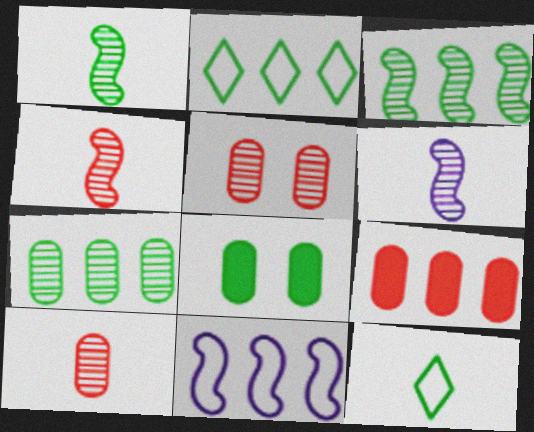[[1, 2, 8], 
[1, 4, 6], 
[3, 8, 12]]